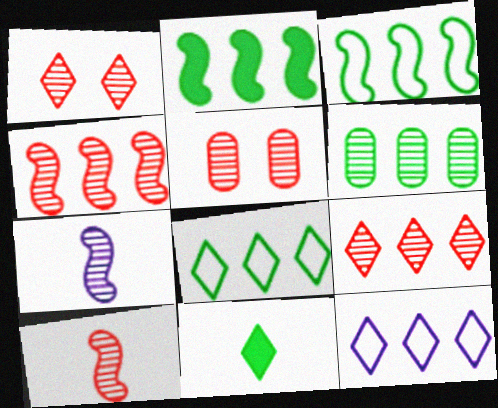[[1, 6, 7], 
[1, 11, 12], 
[2, 6, 8], 
[5, 9, 10]]